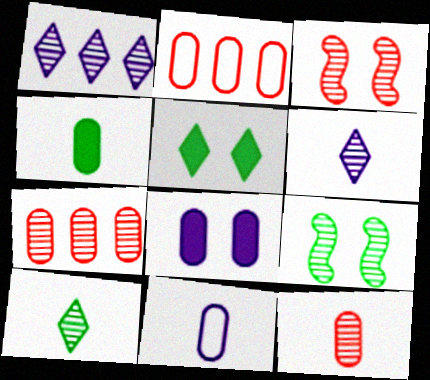[[1, 9, 12], 
[4, 11, 12], 
[6, 7, 9]]